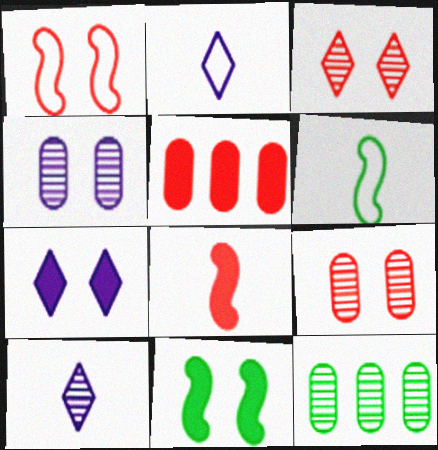[]